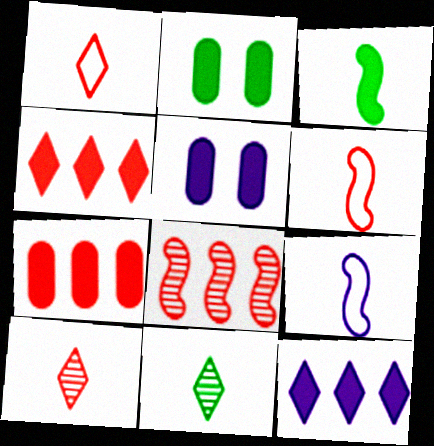[[3, 4, 5]]